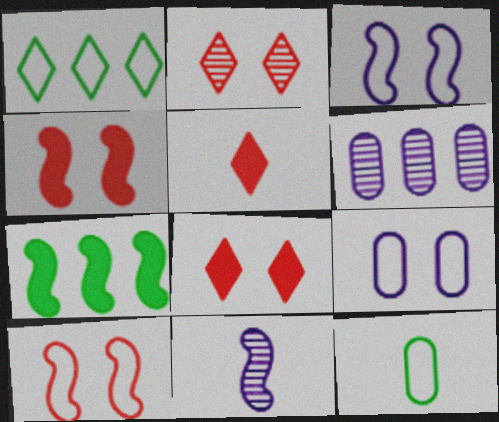[[5, 11, 12], 
[7, 10, 11]]